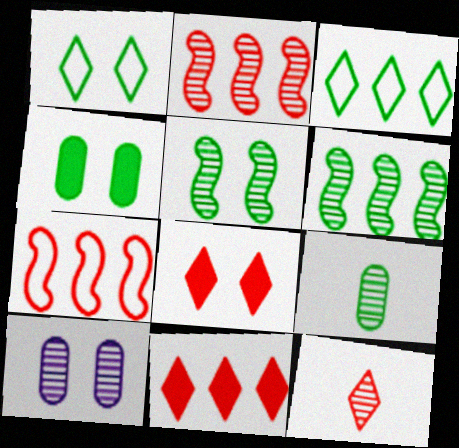[[1, 4, 5], 
[6, 10, 12]]